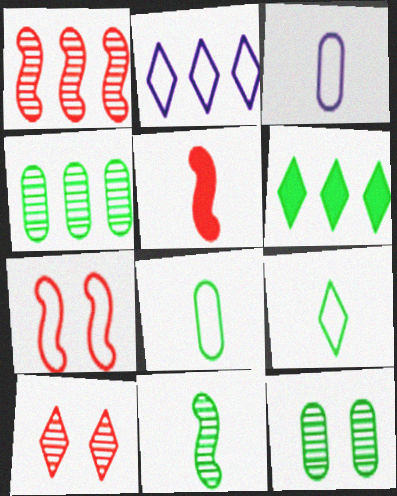[[1, 5, 7], 
[2, 5, 12], 
[2, 7, 8]]